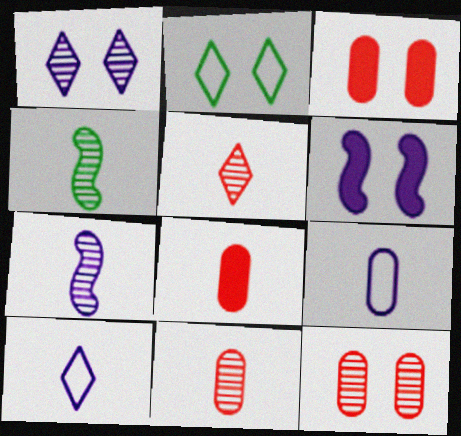[[2, 6, 12], 
[4, 8, 10]]